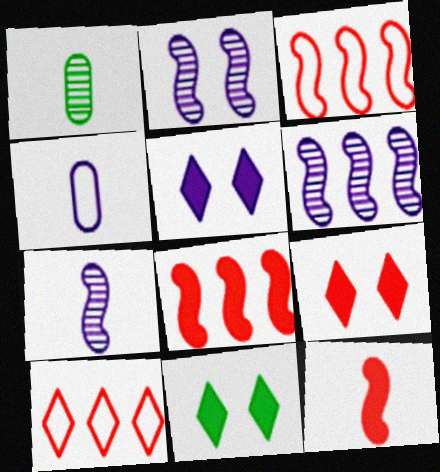[[1, 3, 5], 
[2, 6, 7], 
[4, 5, 6], 
[5, 9, 11]]